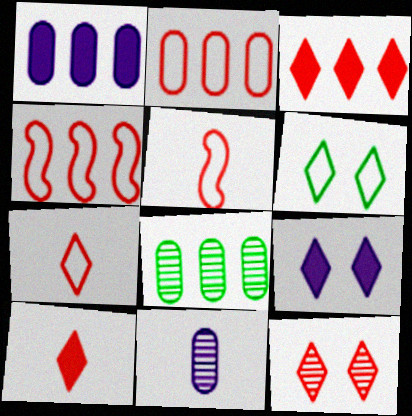[[1, 2, 8], 
[3, 7, 12], 
[5, 8, 9], 
[6, 9, 12]]